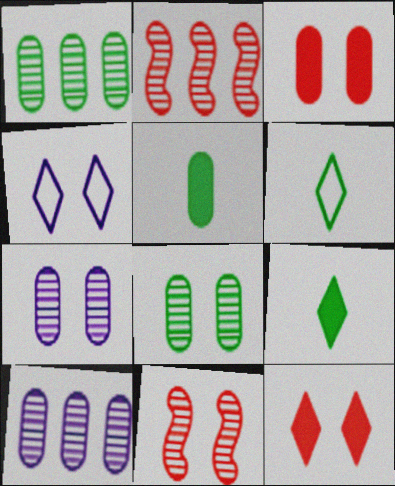[[2, 4, 5]]